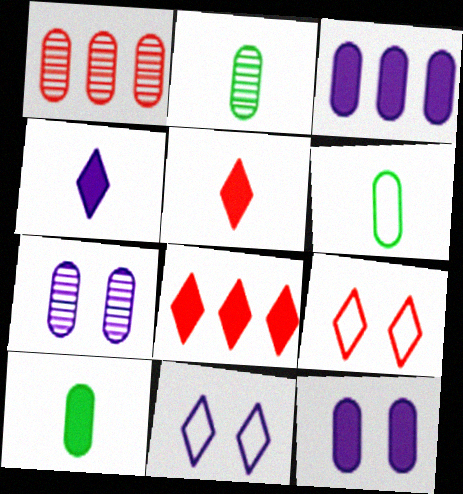[[1, 2, 7], 
[1, 6, 12], 
[2, 6, 10]]